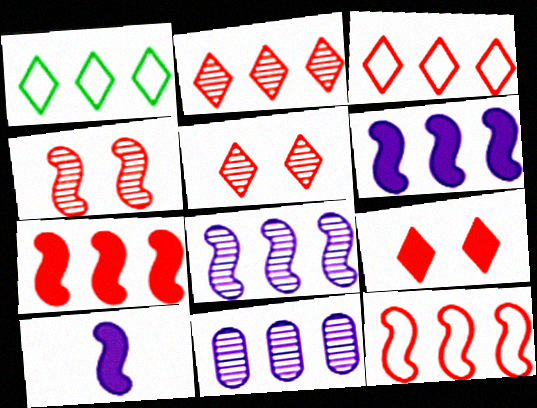[[1, 7, 11]]